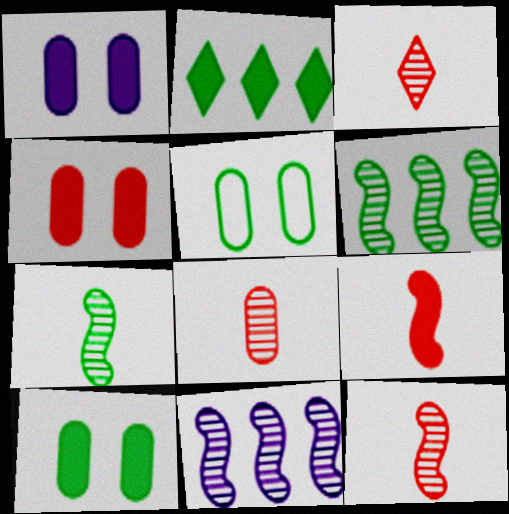[[1, 2, 9], 
[1, 4, 10], 
[2, 5, 7], 
[3, 8, 12]]